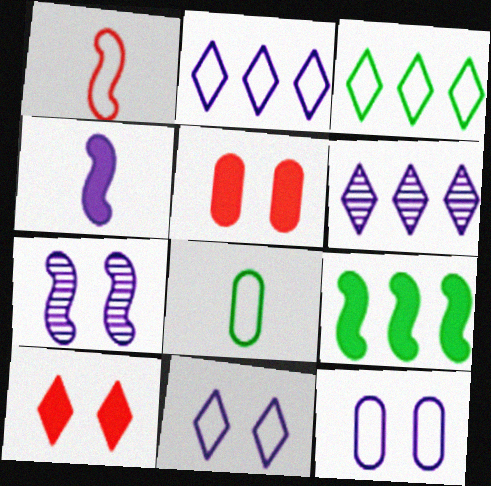[[1, 3, 12], 
[1, 7, 9], 
[4, 6, 12]]